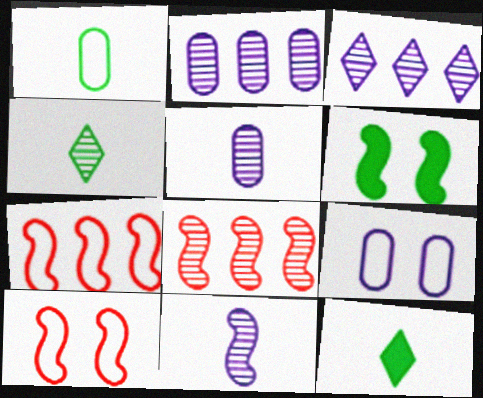[[2, 10, 12], 
[6, 7, 11], 
[8, 9, 12]]